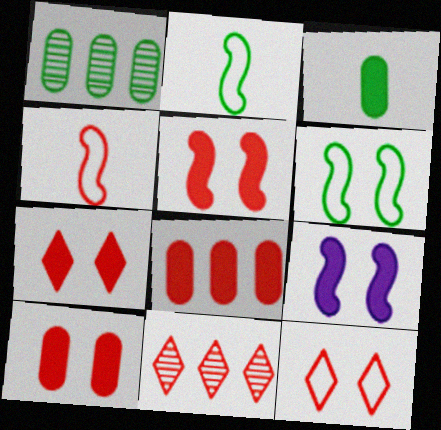[[4, 10, 11], 
[5, 7, 10]]